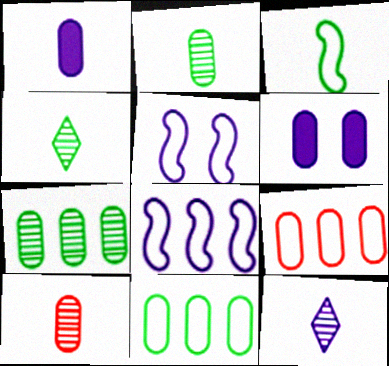[[2, 6, 9], 
[6, 8, 12], 
[6, 10, 11]]